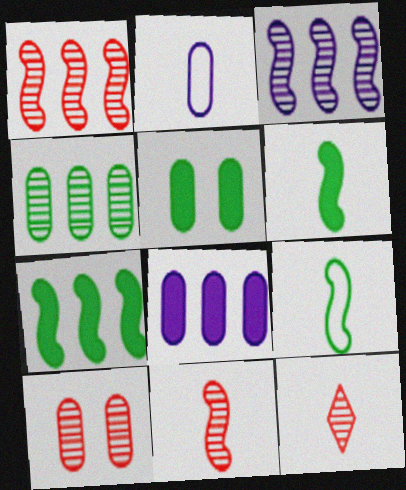[[1, 10, 12], 
[2, 6, 12]]